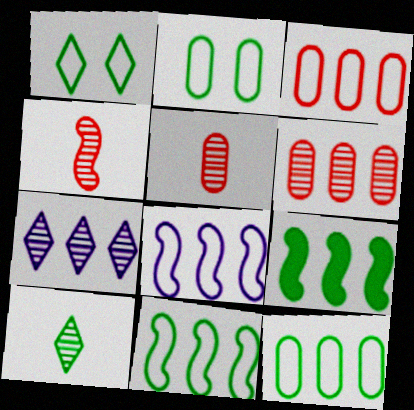[[2, 9, 10], 
[3, 7, 9]]